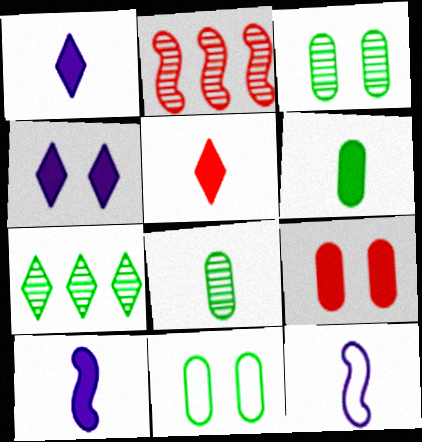[[1, 2, 11], 
[5, 6, 10], 
[5, 8, 12], 
[7, 9, 12]]